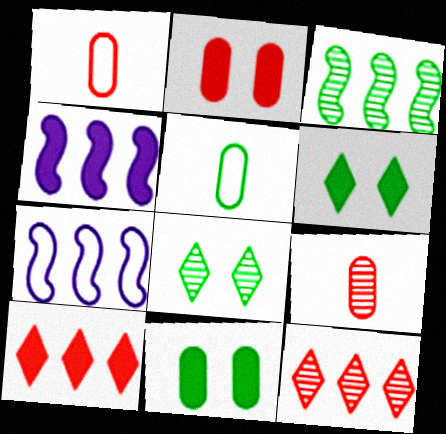[[1, 4, 8], 
[3, 5, 6], 
[6, 7, 9]]